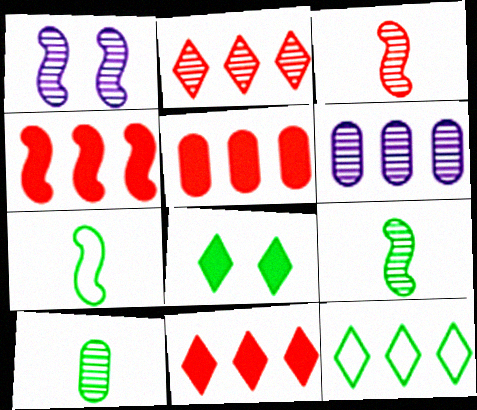[[1, 2, 10], 
[1, 4, 7], 
[4, 5, 11], 
[4, 6, 12]]